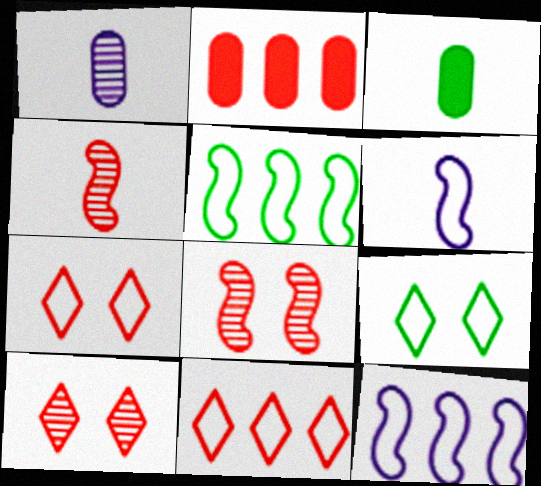[[2, 4, 7], 
[3, 10, 12]]